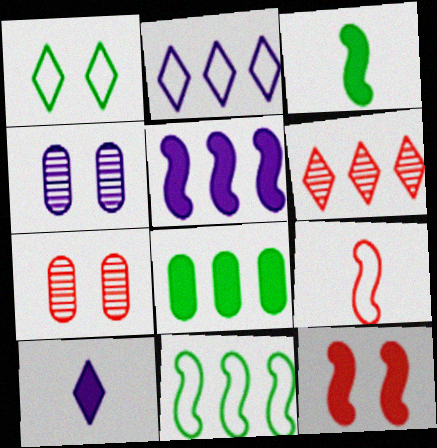[[1, 4, 12], 
[1, 6, 10], 
[2, 3, 7], 
[3, 5, 12], 
[7, 10, 11], 
[8, 10, 12]]